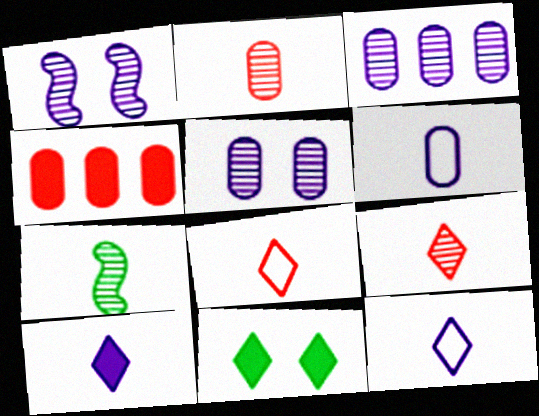[]